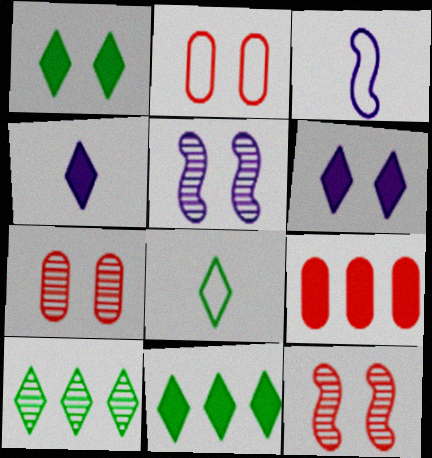[[1, 2, 5], 
[1, 8, 10], 
[3, 7, 11], 
[5, 8, 9]]